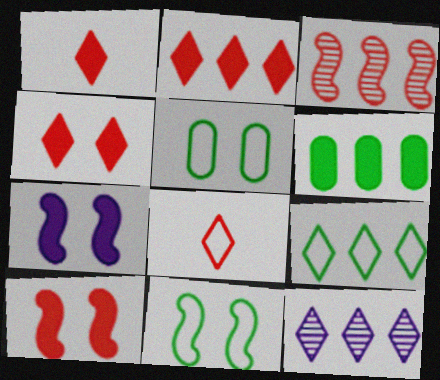[[1, 2, 4], 
[1, 6, 7], 
[2, 9, 12]]